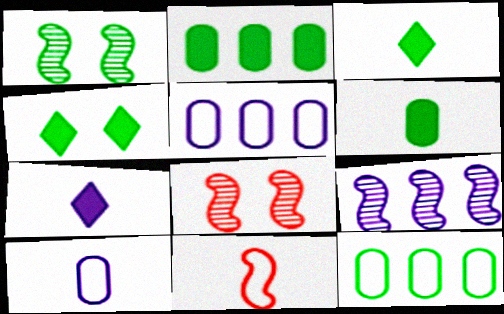[[1, 3, 12], 
[3, 5, 8], 
[7, 8, 12]]